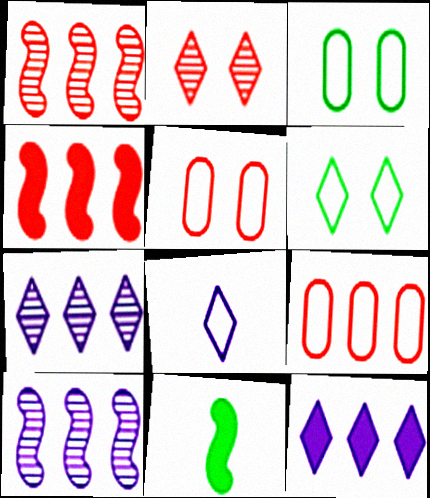[[5, 7, 11]]